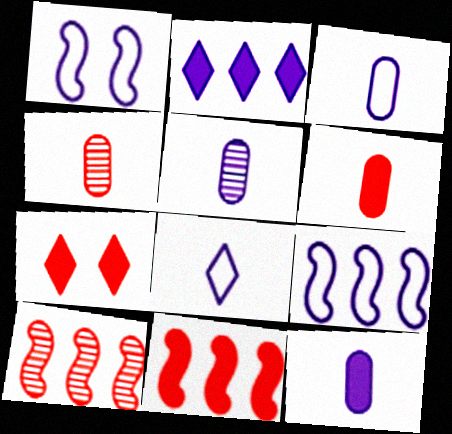[[1, 2, 5], 
[3, 5, 12], 
[6, 7, 11]]